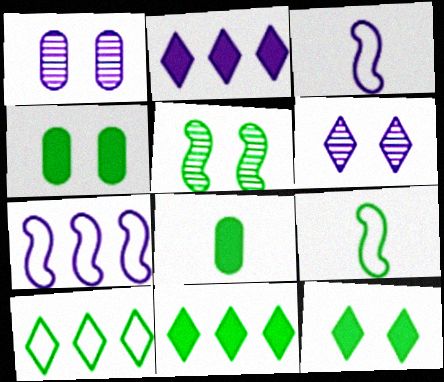[[1, 2, 3], 
[5, 8, 10]]